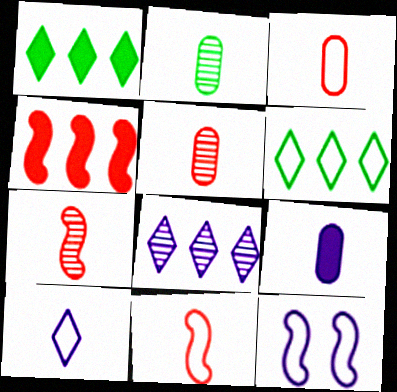[[1, 5, 12], 
[2, 3, 9], 
[3, 6, 12], 
[8, 9, 12]]